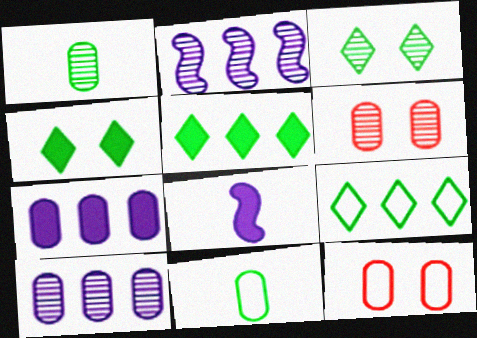[[1, 6, 10], 
[1, 7, 12], 
[6, 7, 11], 
[6, 8, 9]]